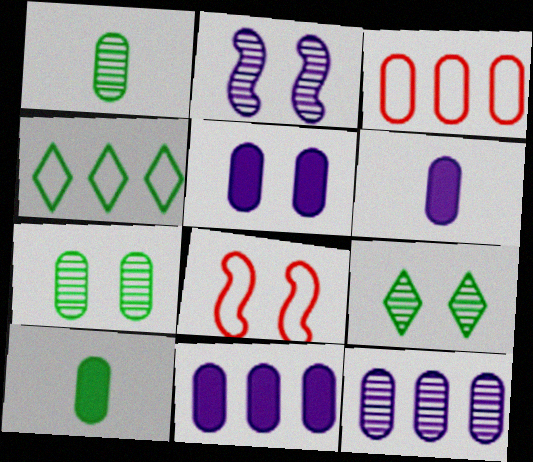[[1, 3, 5], 
[3, 6, 7], 
[5, 6, 11], 
[5, 8, 9]]